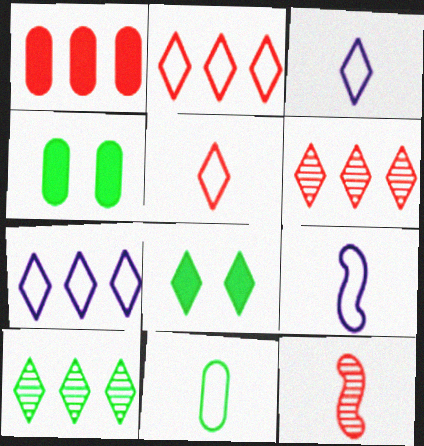[[3, 6, 8], 
[4, 6, 9], 
[4, 7, 12], 
[5, 9, 11]]